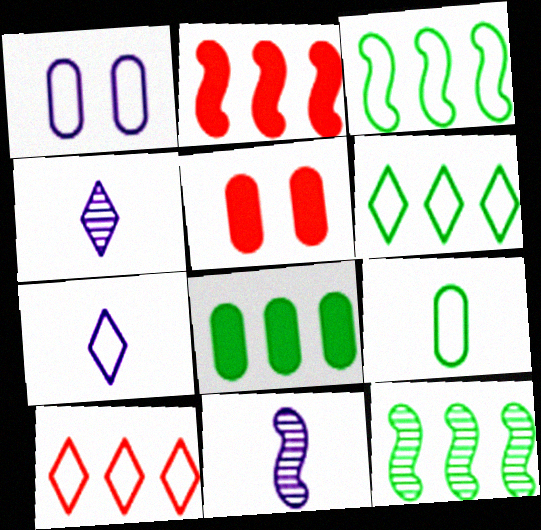[[3, 4, 5], 
[5, 6, 11], 
[5, 7, 12], 
[6, 8, 12]]